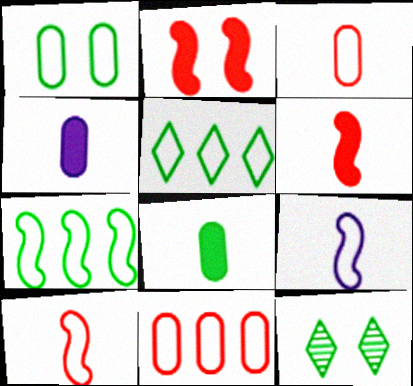[[7, 8, 12]]